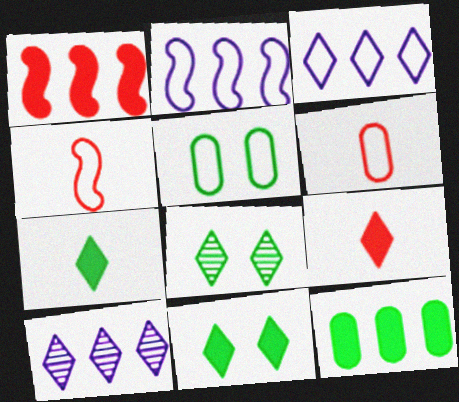[[3, 4, 5], 
[3, 8, 9]]